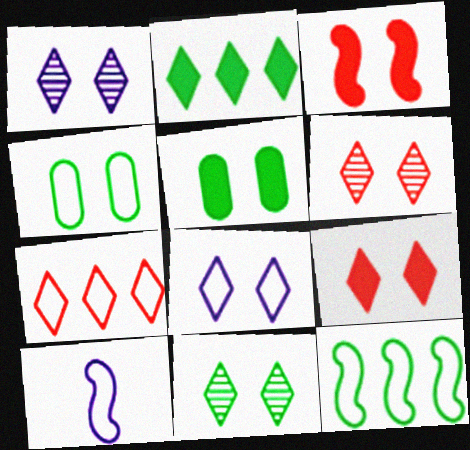[[1, 3, 4], 
[1, 6, 11], 
[4, 7, 10], 
[8, 9, 11]]